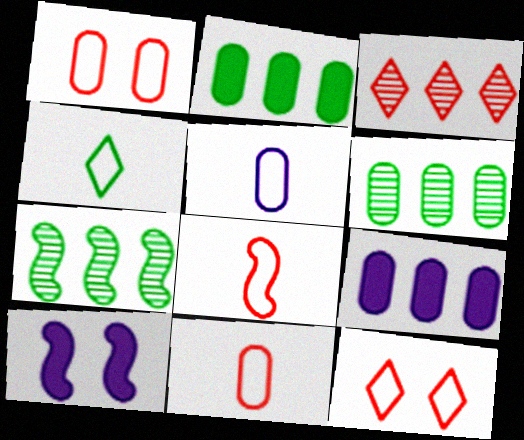[[4, 5, 8], 
[7, 8, 10]]